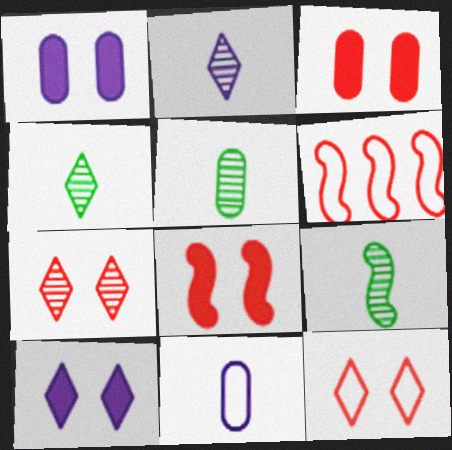[[1, 4, 6], 
[4, 5, 9], 
[5, 6, 10]]